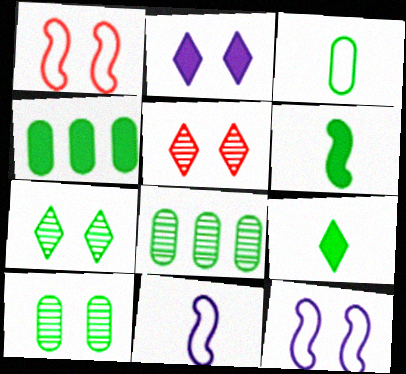[[1, 2, 10], 
[3, 4, 10], 
[4, 5, 11]]